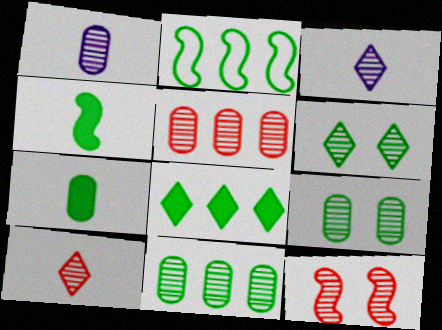[[1, 5, 9], 
[2, 6, 7], 
[2, 8, 11], 
[3, 11, 12], 
[5, 10, 12]]